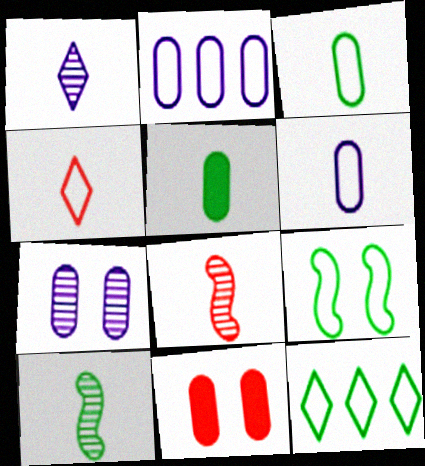[[2, 4, 9], 
[3, 9, 12]]